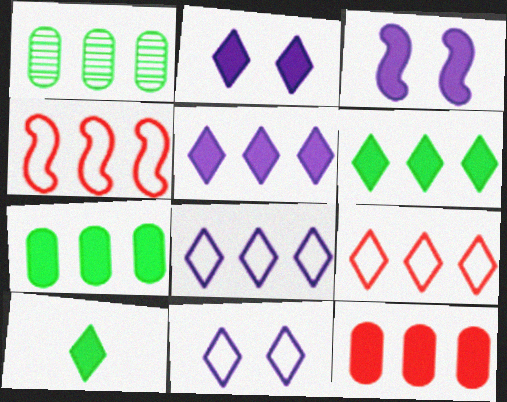[[1, 4, 5], 
[3, 10, 12]]